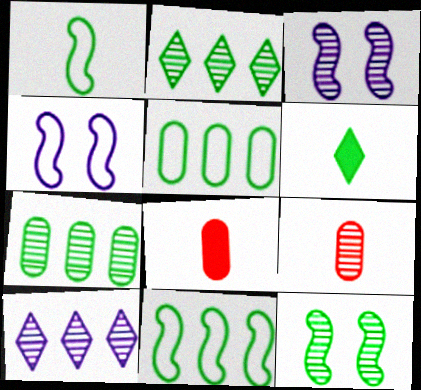[[2, 3, 9], 
[2, 4, 8], 
[5, 6, 12], 
[9, 10, 12]]